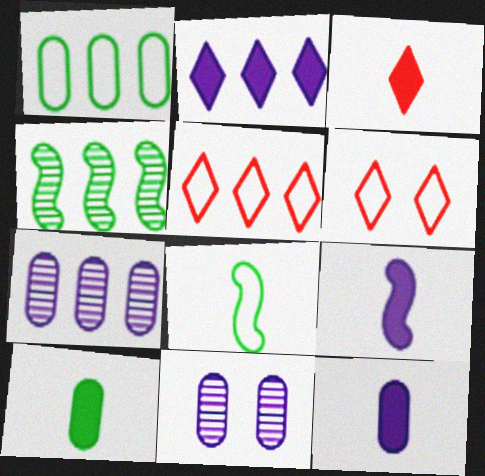[[3, 9, 10], 
[4, 6, 12]]